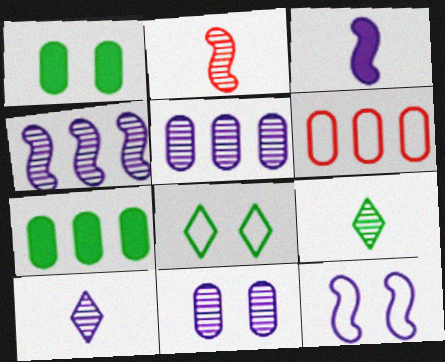[[3, 4, 12], 
[4, 10, 11], 
[5, 6, 7]]